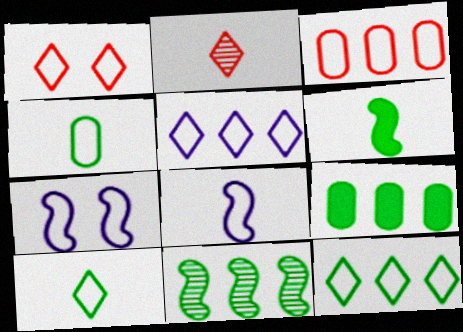[[1, 5, 10], 
[2, 7, 9], 
[3, 7, 10], 
[9, 11, 12]]